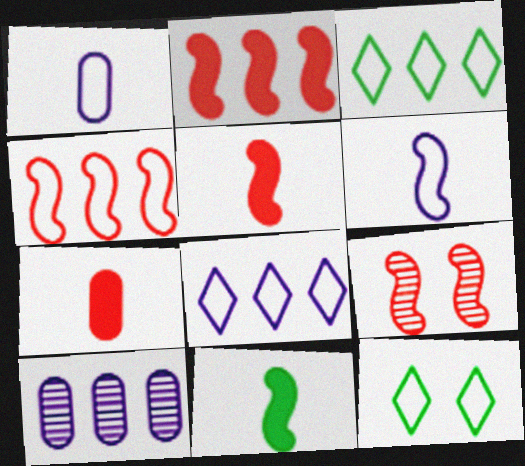[[1, 4, 12], 
[2, 3, 10], 
[4, 5, 9], 
[5, 10, 12]]